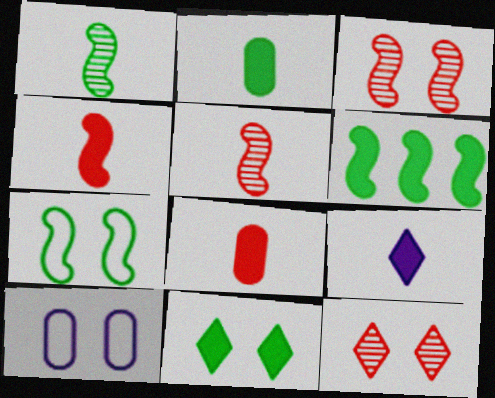[[1, 6, 7], 
[2, 4, 9], 
[2, 6, 11], 
[3, 10, 11]]